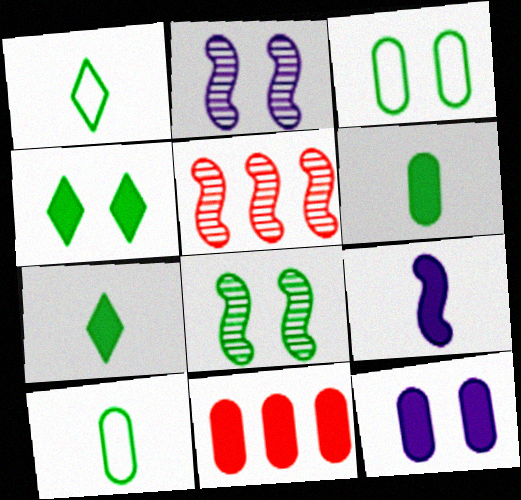[[1, 2, 11], 
[1, 5, 12], 
[3, 4, 8], 
[4, 9, 11], 
[6, 11, 12]]